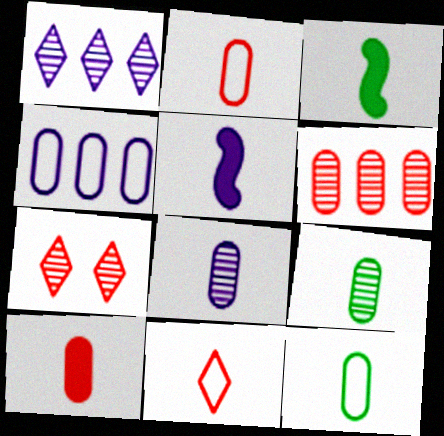[[3, 4, 7], 
[3, 8, 11], 
[5, 9, 11], 
[8, 10, 12]]